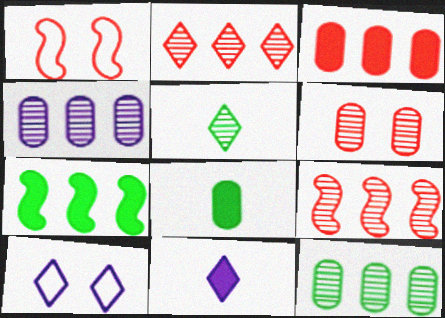[[1, 11, 12], 
[8, 9, 10]]